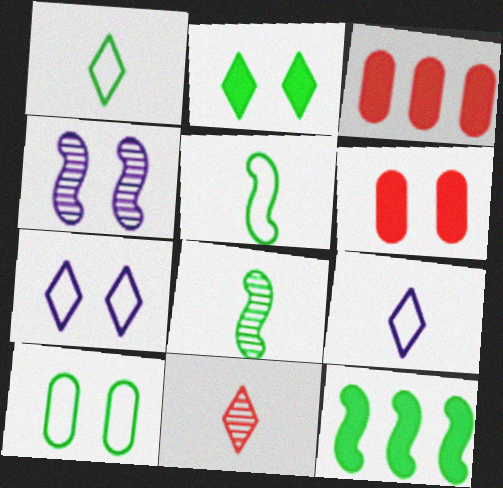[[1, 3, 4], 
[3, 7, 8]]